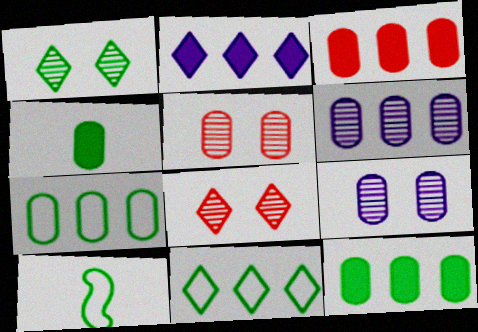[[1, 10, 12], 
[2, 5, 10], 
[3, 6, 7]]